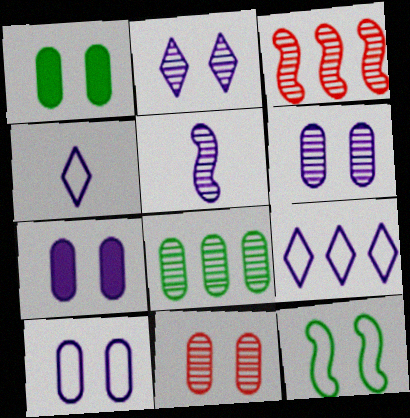[[1, 3, 4], 
[1, 10, 11], 
[5, 7, 9], 
[6, 7, 10]]